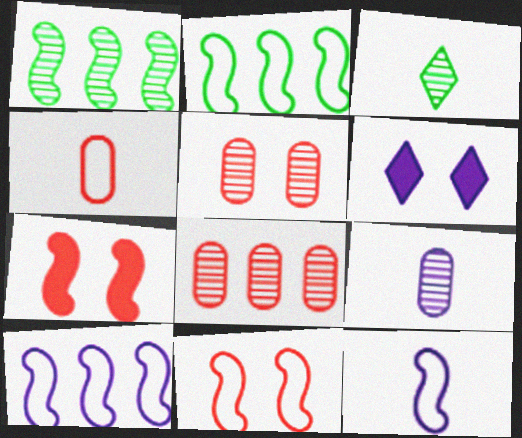[[1, 4, 6], 
[1, 7, 12], 
[2, 11, 12], 
[6, 9, 10]]